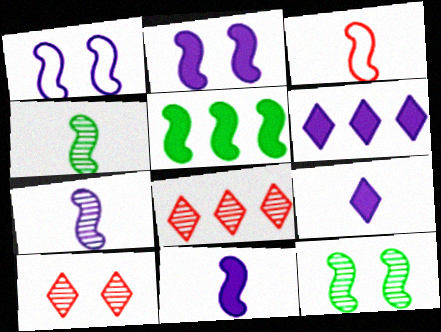[[3, 4, 11]]